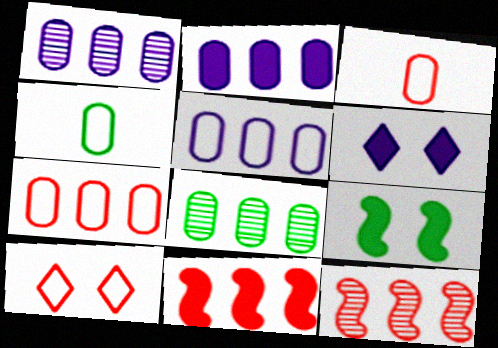[[1, 2, 5], 
[2, 7, 8], 
[4, 6, 12]]